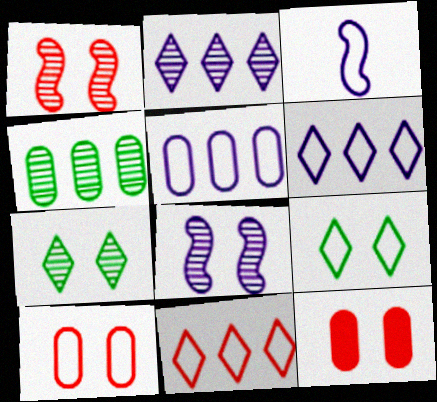[[8, 9, 12]]